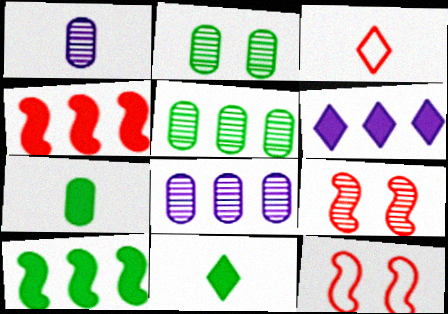[[8, 11, 12]]